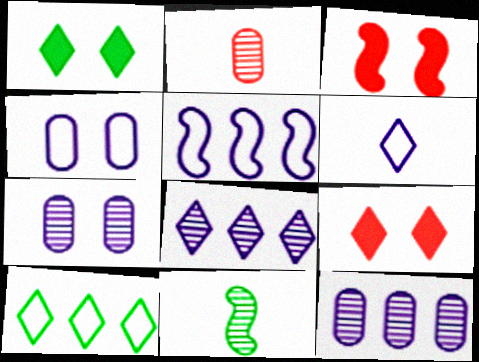[[1, 2, 5], 
[3, 5, 11], 
[4, 5, 6]]